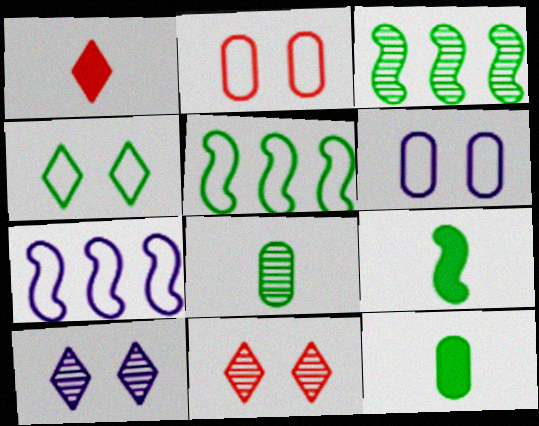[[1, 3, 6], 
[3, 4, 12], 
[7, 11, 12]]